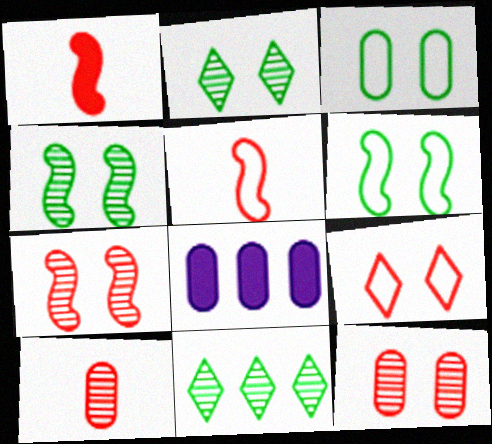[[2, 5, 8], 
[3, 8, 10]]